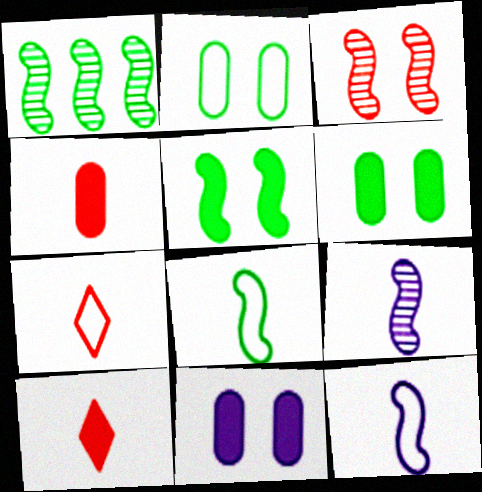[[1, 3, 9], 
[1, 5, 8], 
[1, 7, 11]]